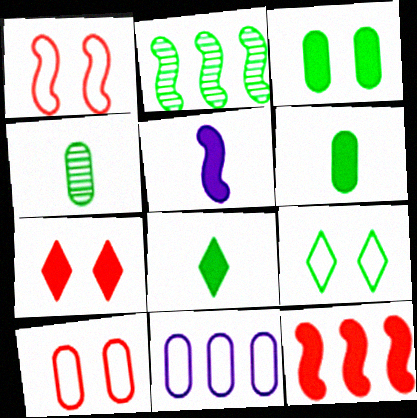[[1, 2, 5], 
[2, 6, 9]]